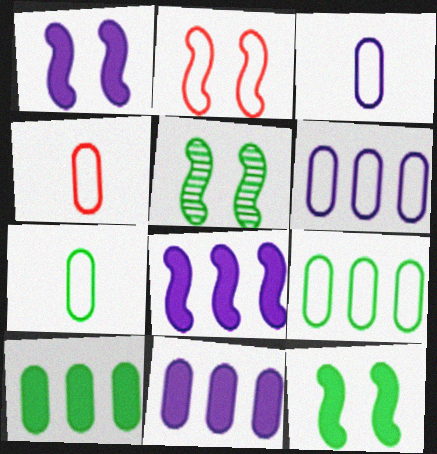[[1, 2, 5], 
[3, 4, 7]]